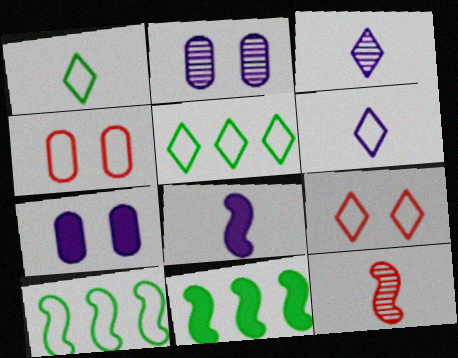[[3, 4, 11], 
[4, 6, 10], 
[5, 6, 9], 
[5, 7, 12]]